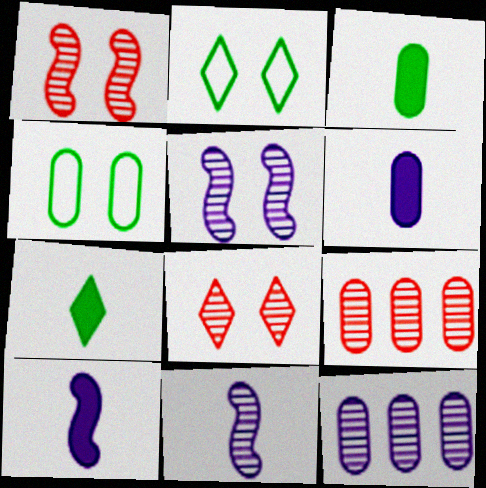[[2, 9, 10], 
[4, 6, 9]]